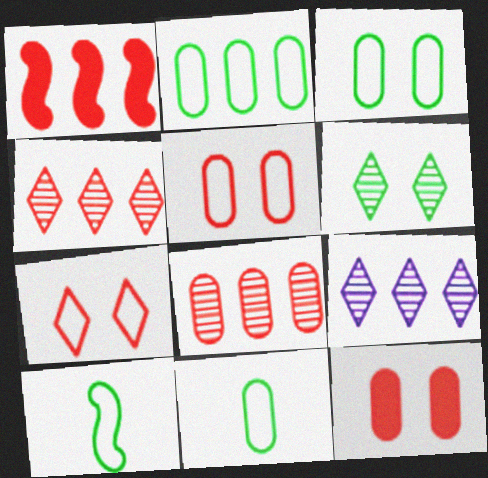[[1, 2, 9], 
[2, 3, 11], 
[9, 10, 12]]